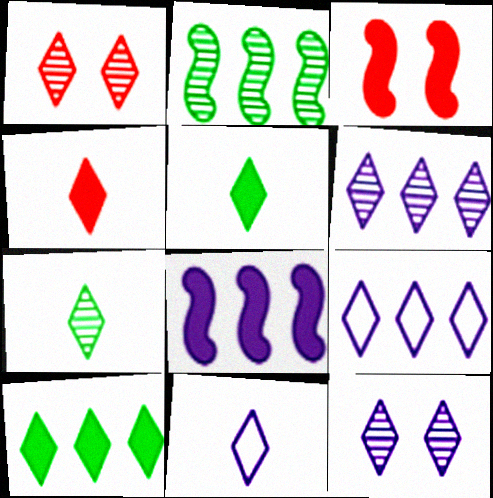[[1, 5, 9], 
[1, 6, 7], 
[1, 10, 11], 
[4, 7, 11]]